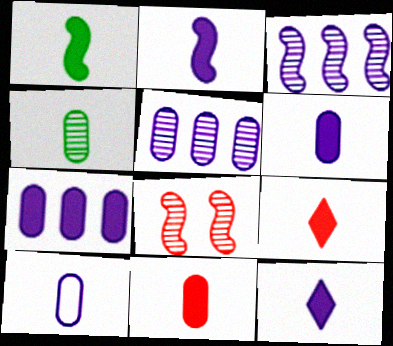[[1, 6, 9], 
[1, 11, 12], 
[2, 6, 12], 
[4, 10, 11]]